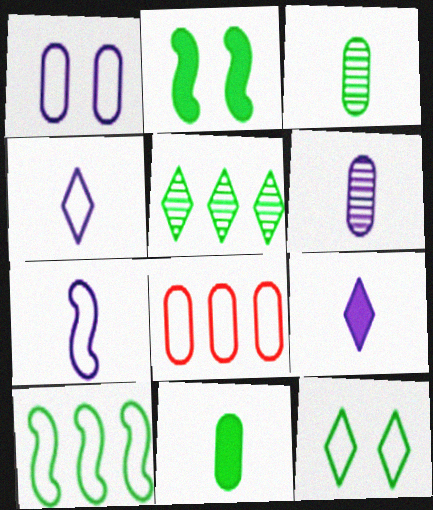[[6, 7, 9], 
[7, 8, 12]]